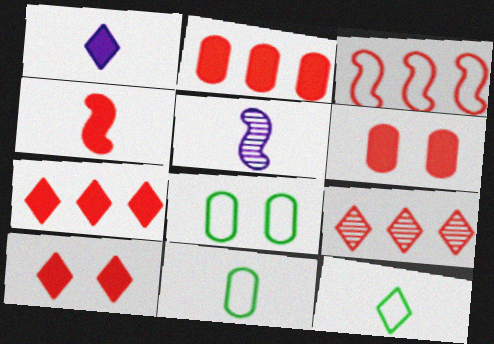[[2, 3, 9], 
[2, 4, 10], 
[4, 6, 7], 
[5, 7, 8]]